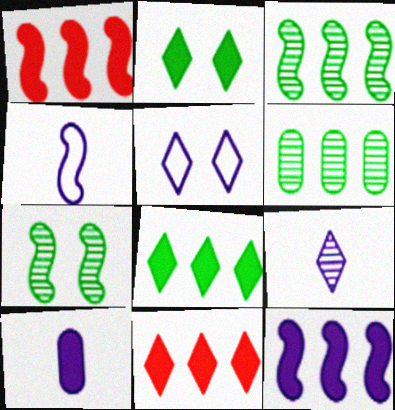[[1, 2, 10], 
[1, 4, 7], 
[4, 9, 10]]